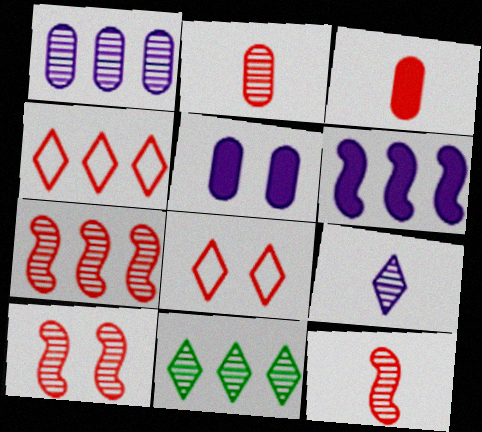[[1, 7, 11], 
[3, 4, 10], 
[3, 7, 8], 
[7, 10, 12]]